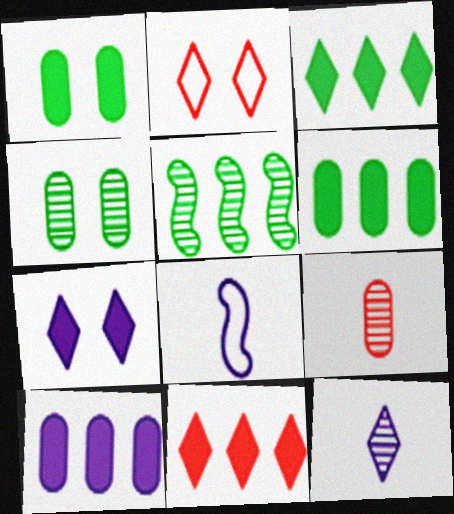[[2, 3, 12], 
[4, 8, 11]]